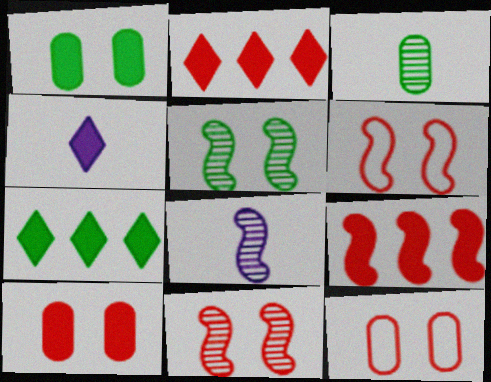[[1, 4, 9], 
[7, 8, 12]]